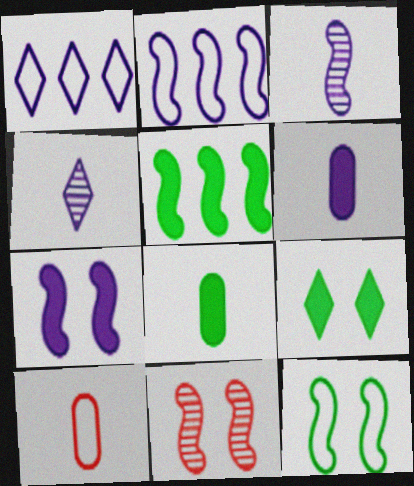[[1, 8, 11], 
[1, 10, 12], 
[2, 3, 7], 
[5, 8, 9], 
[7, 11, 12]]